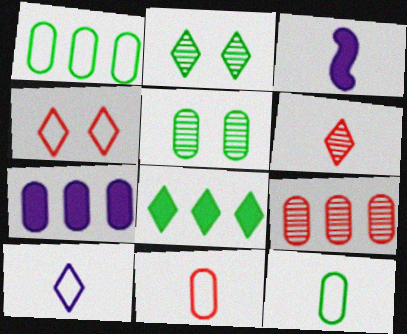[[1, 7, 9], 
[3, 6, 12], 
[5, 7, 11]]